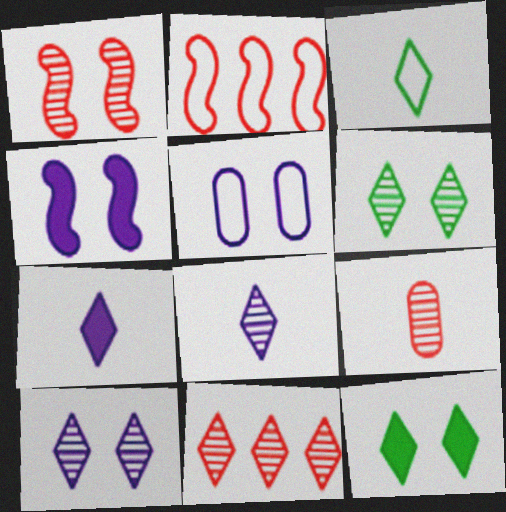[[1, 5, 12], 
[1, 9, 11], 
[2, 3, 5], 
[4, 5, 10], 
[6, 8, 11]]